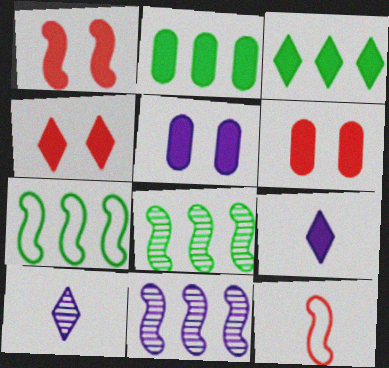[[1, 2, 9], 
[1, 4, 6], 
[3, 4, 9], 
[6, 7, 10]]